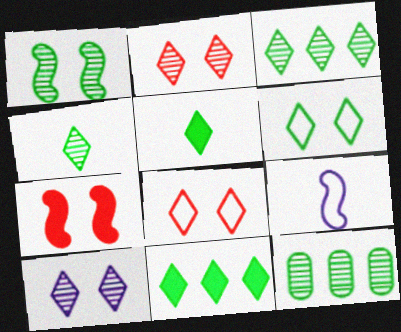[[1, 4, 12], 
[3, 5, 6], 
[4, 6, 11]]